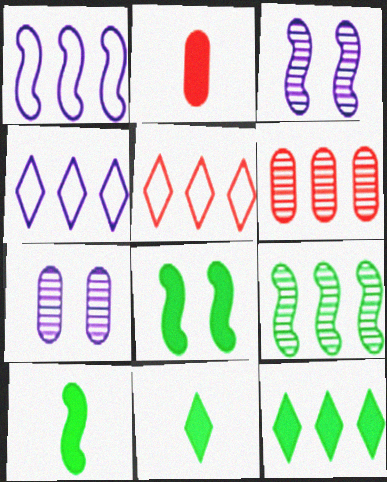[[1, 6, 12], 
[5, 7, 10]]